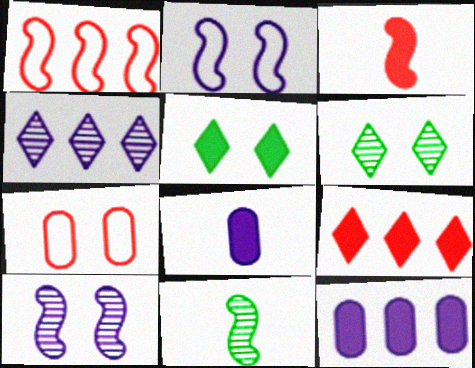[[1, 6, 8], 
[2, 4, 8], 
[3, 5, 12], 
[5, 7, 10]]